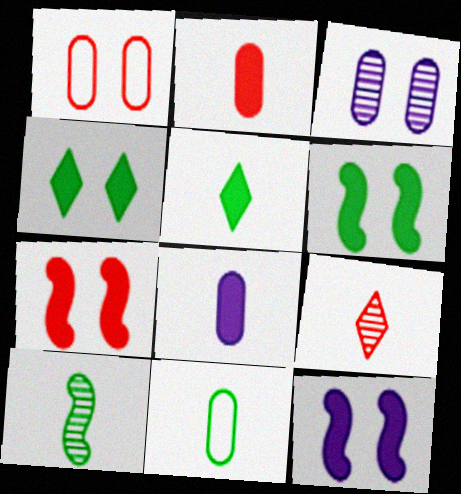[[5, 10, 11], 
[6, 7, 12]]